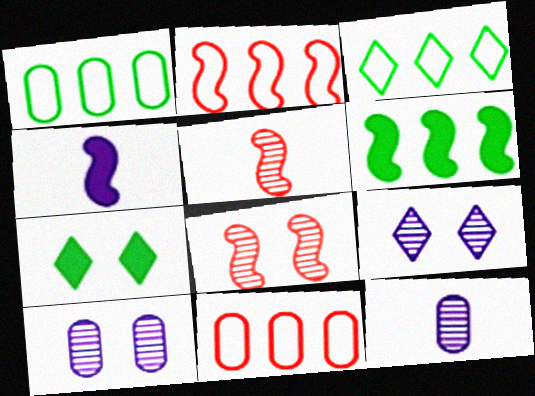[[2, 7, 12]]